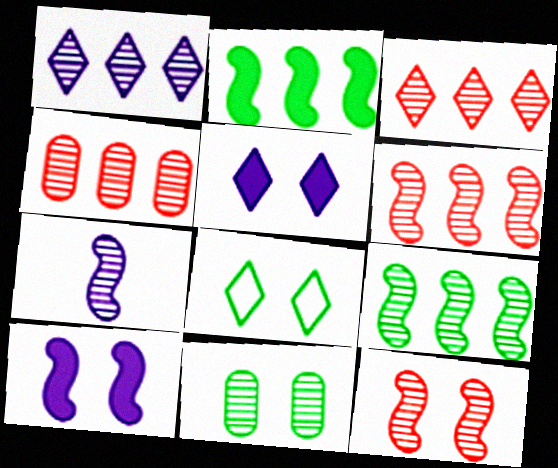[[1, 4, 9], 
[3, 4, 6], 
[3, 7, 11], 
[7, 9, 12]]